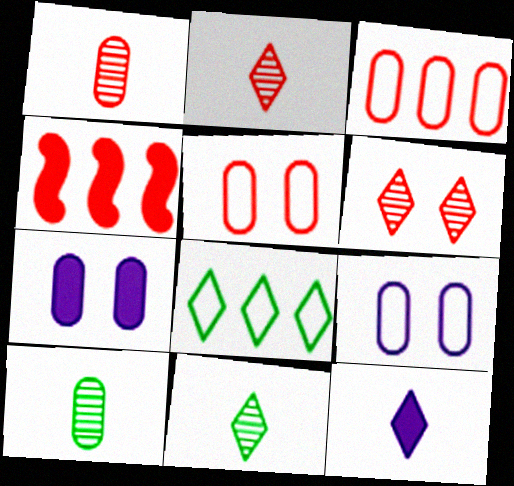[[2, 4, 5], 
[3, 7, 10], 
[4, 9, 11], 
[6, 8, 12]]